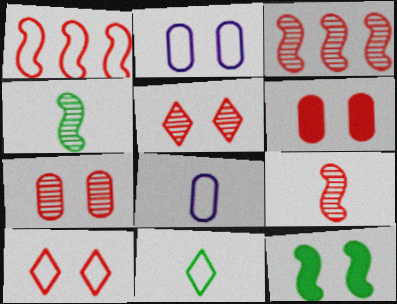[[1, 2, 11], 
[2, 5, 12]]